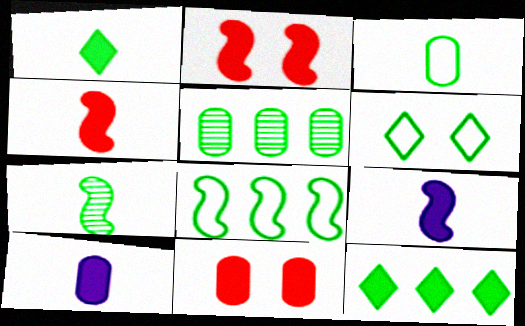[[1, 3, 7], 
[1, 4, 10], 
[2, 10, 12], 
[3, 6, 8], 
[5, 8, 12], 
[9, 11, 12]]